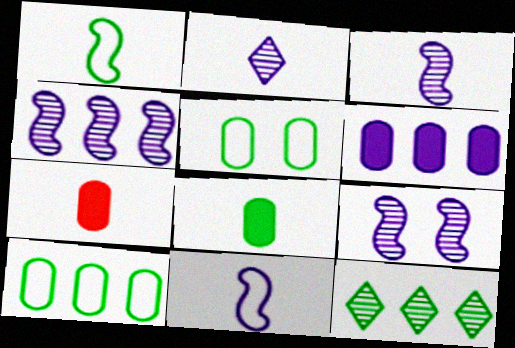[[1, 2, 7], 
[3, 4, 9]]